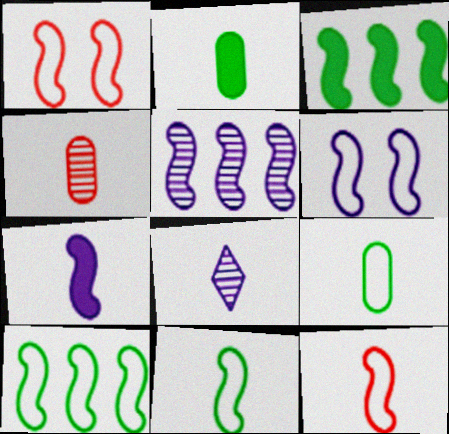[[2, 8, 12], 
[5, 6, 7], 
[6, 10, 12]]